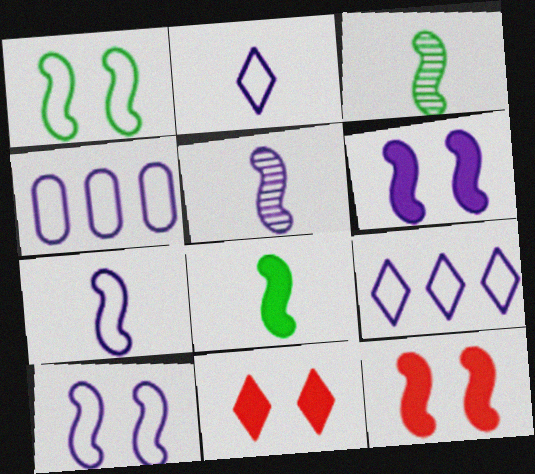[[2, 4, 10], 
[3, 4, 11]]